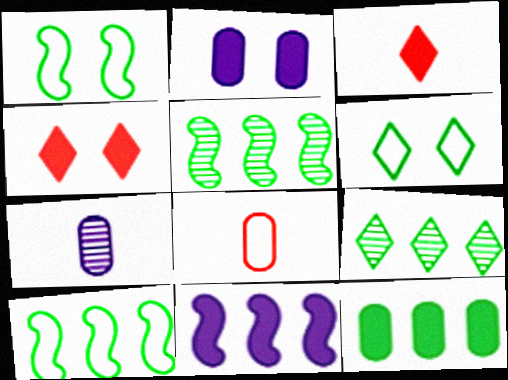[[4, 7, 10], 
[9, 10, 12]]